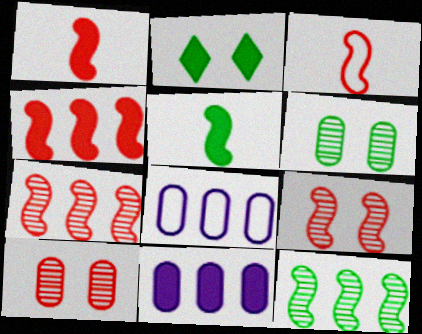[[1, 2, 11], 
[3, 4, 9]]